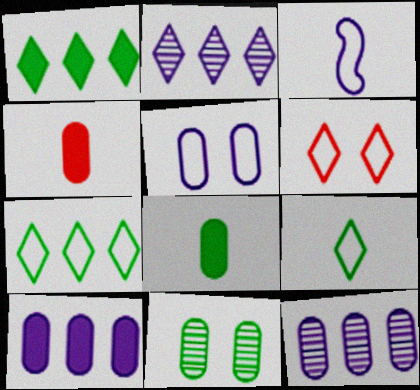[]